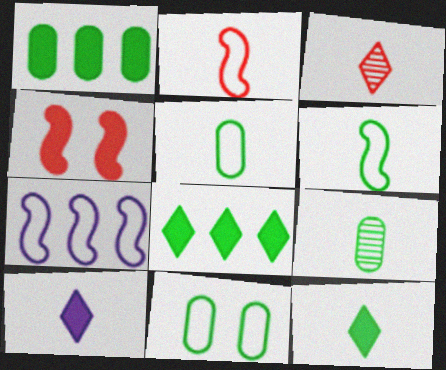[[1, 4, 10], 
[1, 9, 11], 
[2, 9, 10], 
[6, 9, 12]]